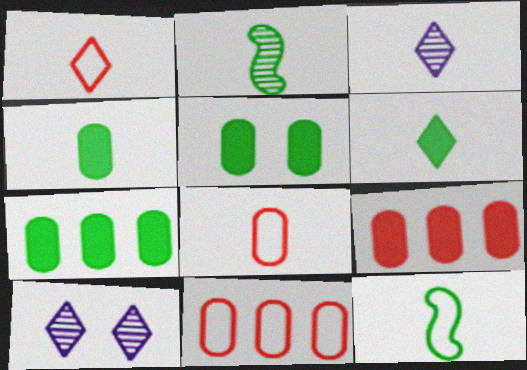[[1, 3, 6], 
[4, 5, 7], 
[9, 10, 12]]